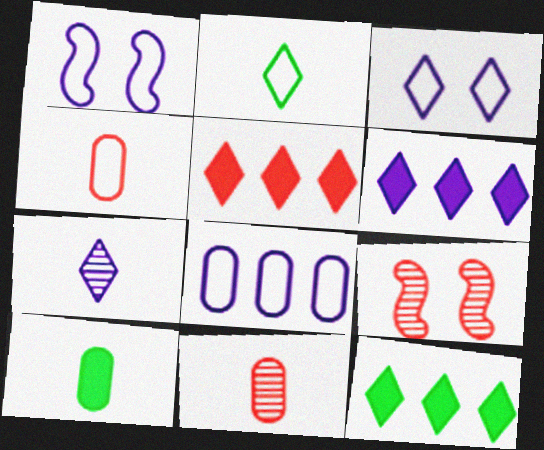[[1, 11, 12], 
[3, 6, 7], 
[4, 5, 9], 
[5, 6, 12]]